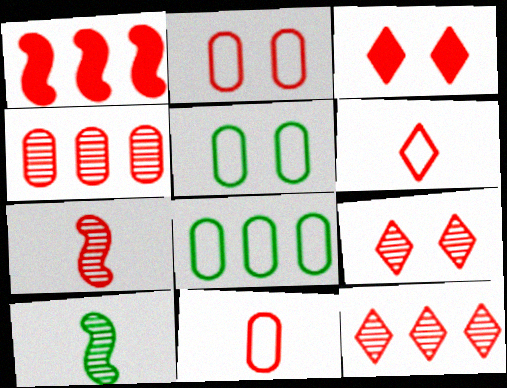[[1, 9, 11], 
[3, 6, 12], 
[4, 7, 9]]